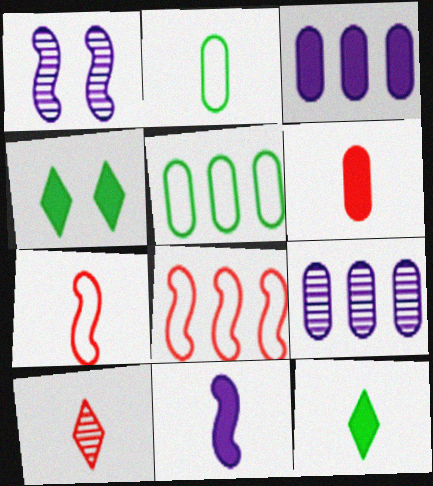[[2, 10, 11], 
[4, 7, 9], 
[6, 7, 10], 
[6, 11, 12]]